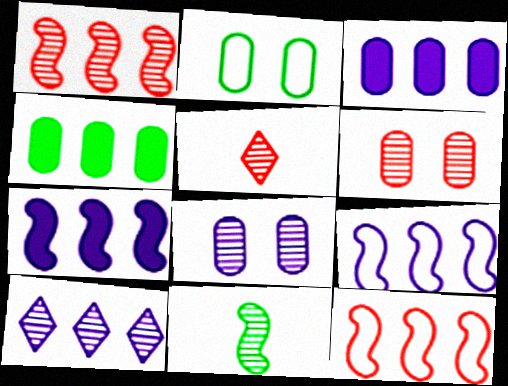[[1, 5, 6], 
[2, 5, 7], 
[3, 9, 10], 
[4, 10, 12], 
[6, 10, 11]]